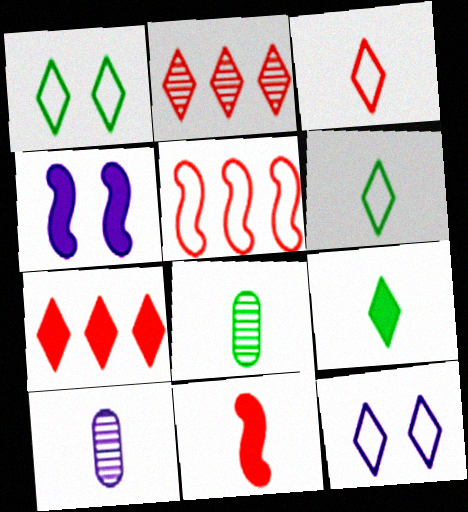[[2, 9, 12], 
[6, 10, 11]]